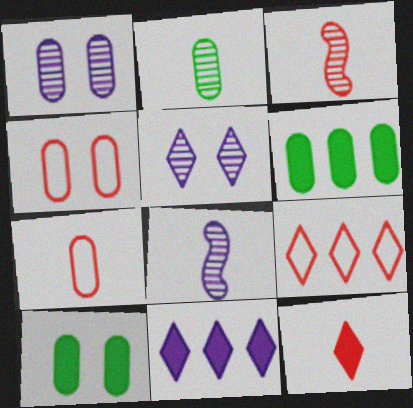[[1, 4, 10], 
[1, 6, 7], 
[3, 7, 12], 
[8, 9, 10]]